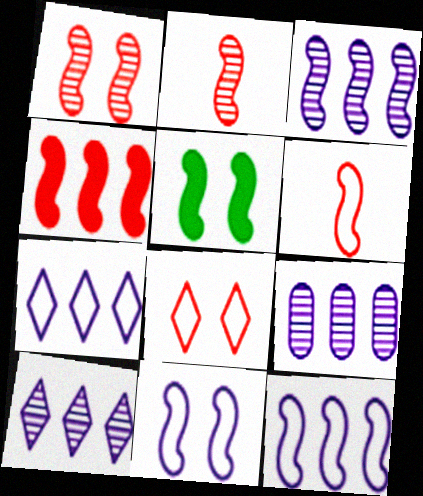[[1, 4, 6], 
[1, 5, 11], 
[2, 5, 12], 
[3, 5, 6], 
[3, 9, 10]]